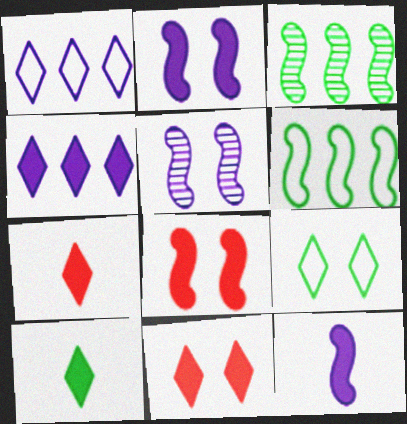[[4, 10, 11]]